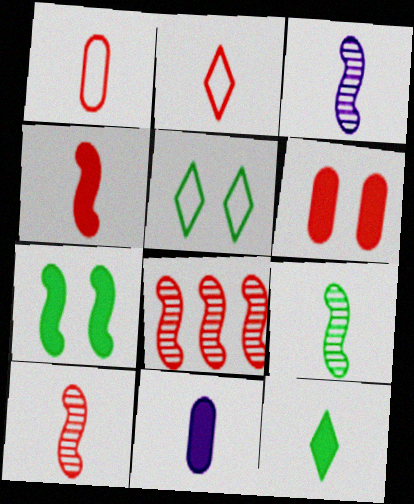[[1, 3, 12], 
[2, 6, 8], 
[2, 9, 11], 
[3, 9, 10], 
[4, 11, 12], 
[5, 8, 11]]